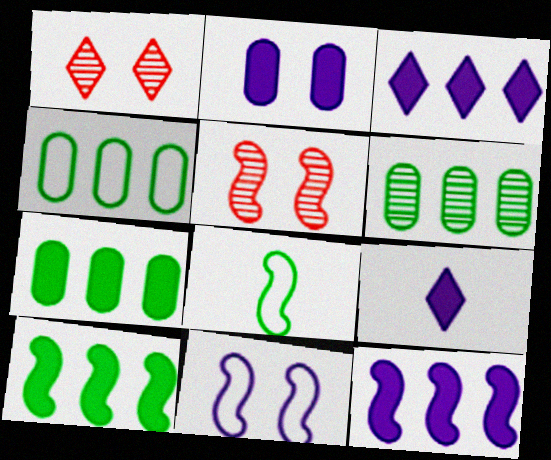[[2, 9, 12], 
[4, 5, 9], 
[4, 6, 7], 
[5, 8, 12]]